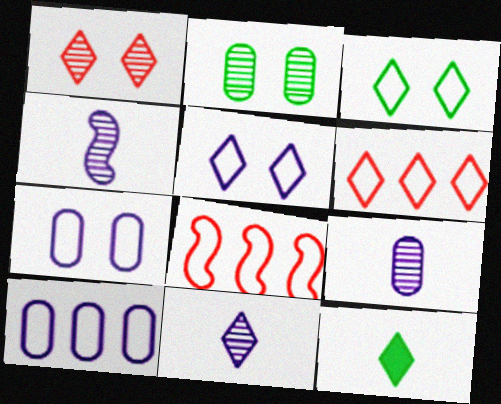[[4, 9, 11]]